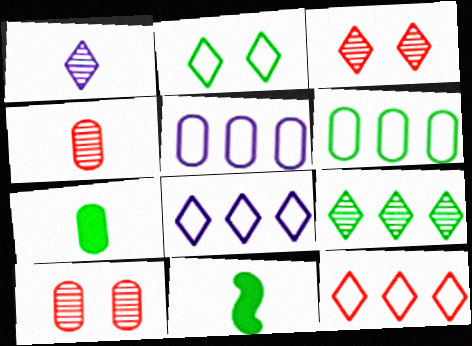[[1, 3, 9], 
[3, 5, 11], 
[5, 7, 10], 
[8, 10, 11]]